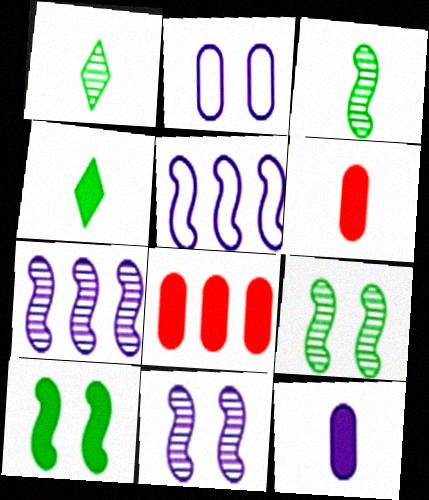[]